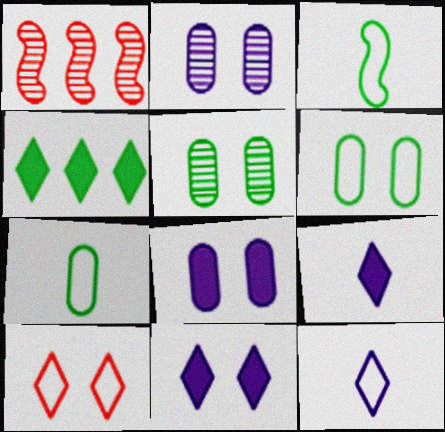[[1, 6, 9], 
[1, 7, 11], 
[3, 4, 5]]